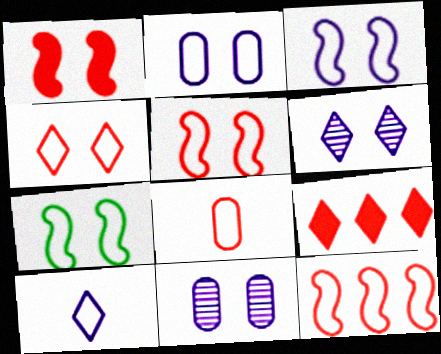[[2, 4, 7], 
[3, 5, 7], 
[4, 8, 12]]